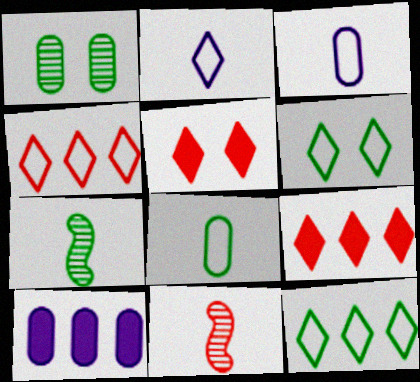[[2, 4, 6], 
[6, 10, 11]]